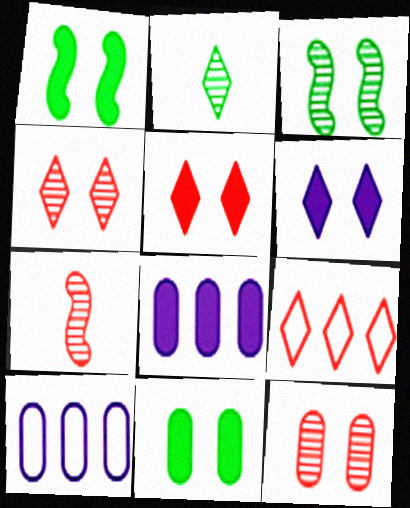[[2, 6, 9]]